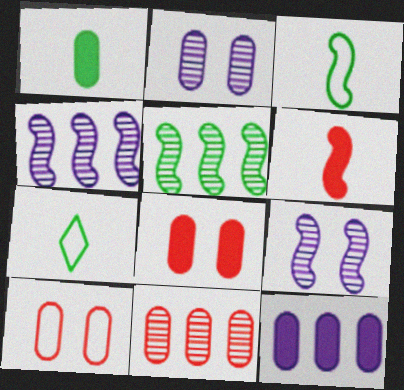[[1, 8, 12], 
[4, 7, 8]]